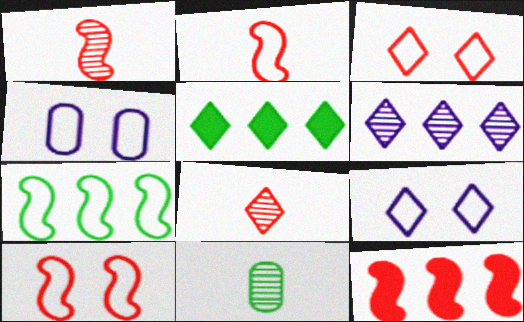[[1, 4, 5], 
[1, 10, 12], 
[5, 8, 9], 
[9, 11, 12]]